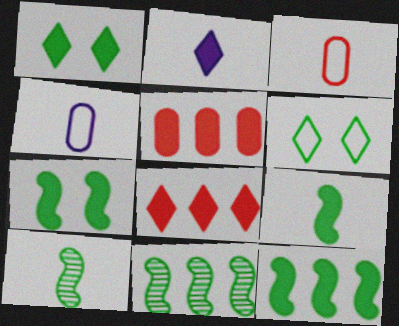[[1, 2, 8], 
[2, 3, 10], 
[2, 5, 7], 
[7, 9, 12]]